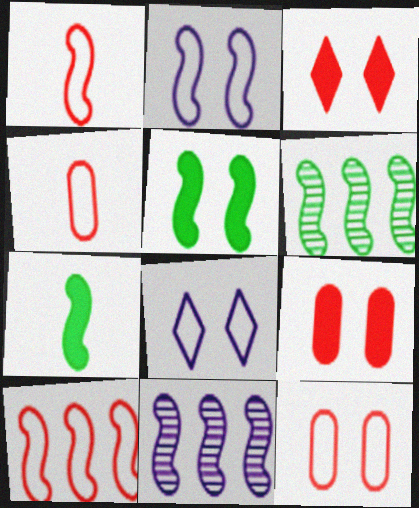[[1, 5, 11]]